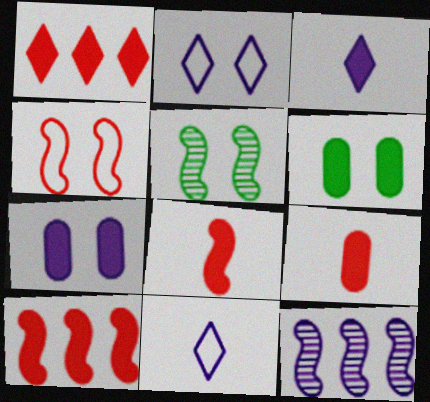[[3, 6, 10], 
[7, 11, 12]]